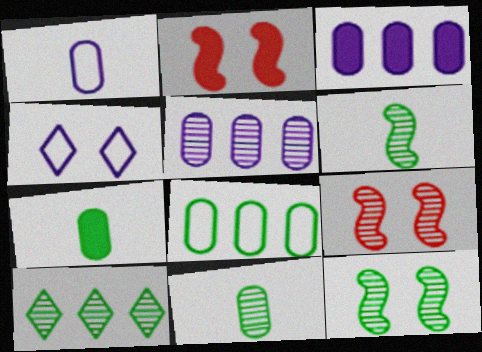[[1, 2, 10], 
[10, 11, 12]]